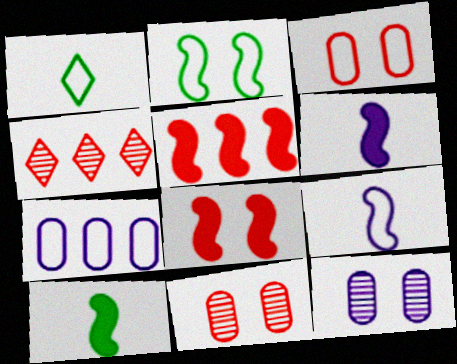[[1, 5, 12]]